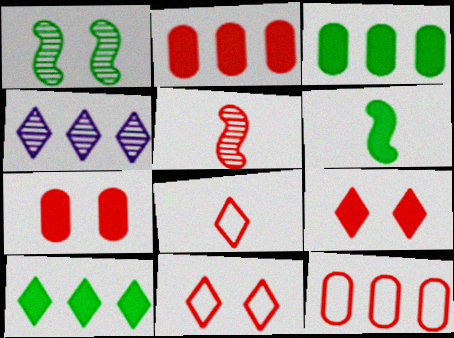[[2, 5, 11], 
[5, 9, 12]]